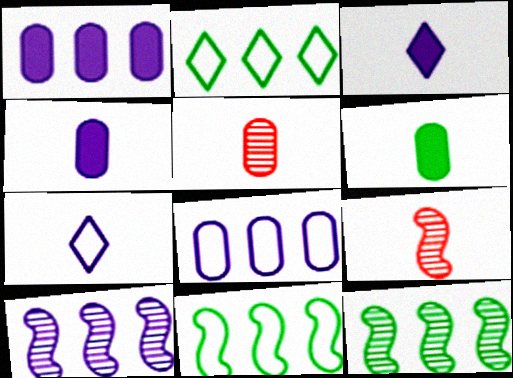[[6, 7, 9]]